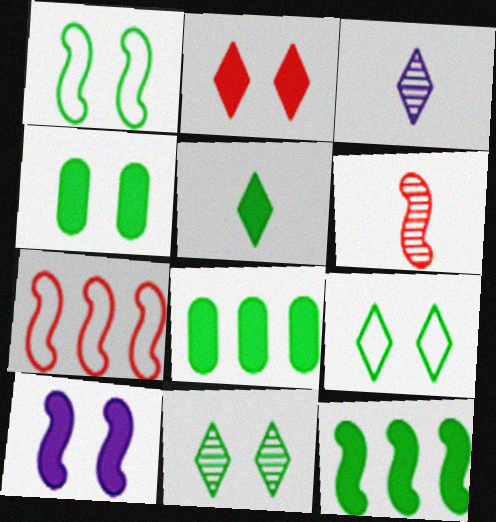[[1, 4, 11], 
[2, 4, 10], 
[3, 4, 7], 
[4, 5, 12]]